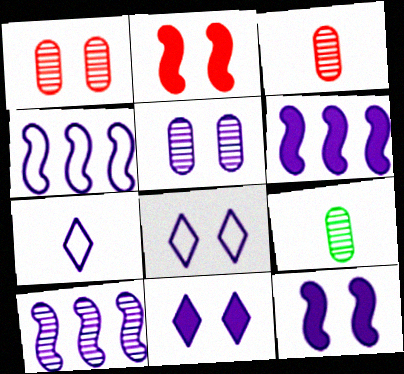[[4, 6, 10], 
[5, 6, 7], 
[5, 8, 12]]